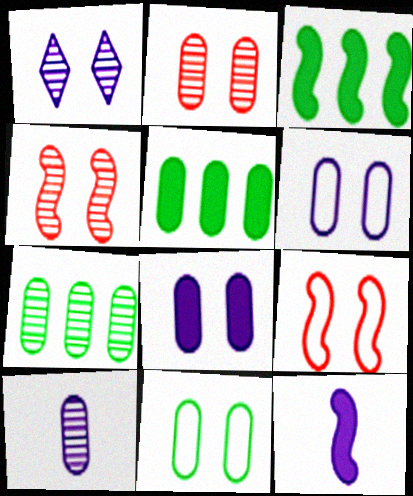[[2, 7, 10], 
[2, 8, 11]]